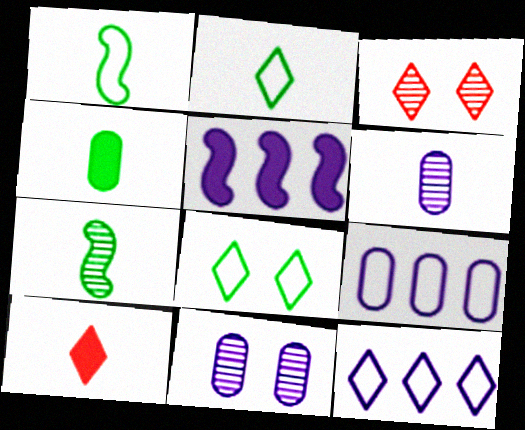[[1, 6, 10], 
[2, 4, 7]]